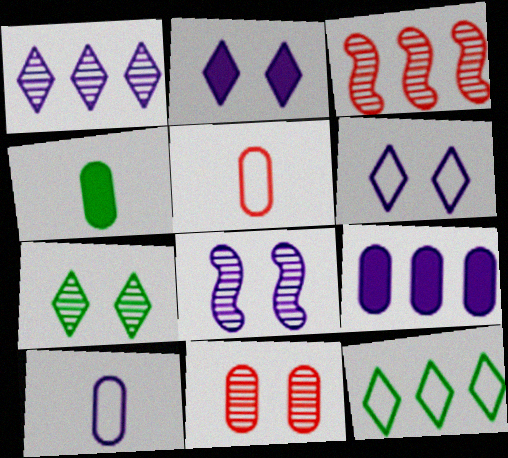[[3, 4, 6], 
[3, 9, 12], 
[7, 8, 11]]